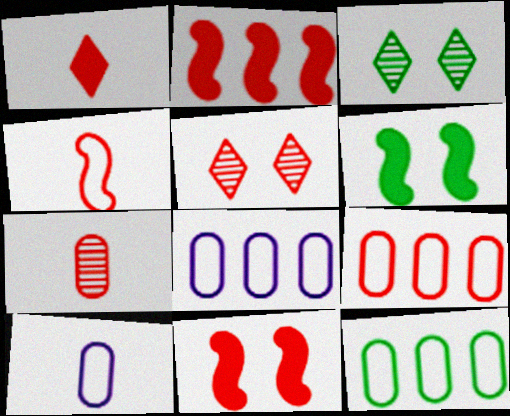[[1, 4, 7], 
[2, 3, 10], 
[8, 9, 12]]